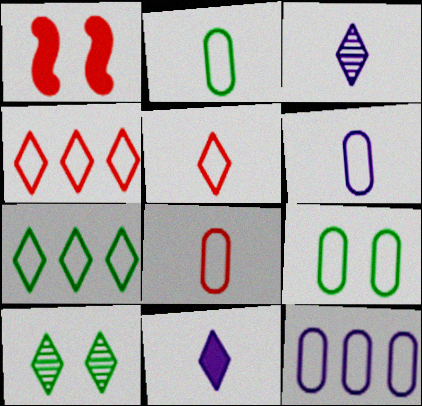[[2, 6, 8], 
[4, 10, 11], 
[8, 9, 12]]